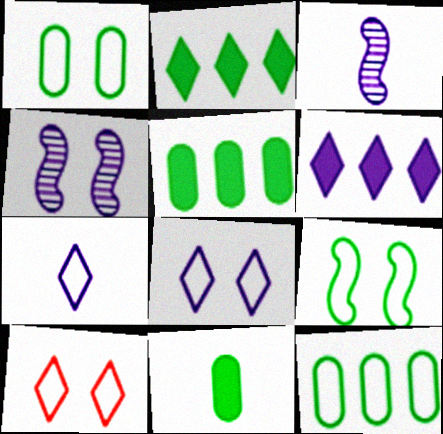[[3, 5, 10]]